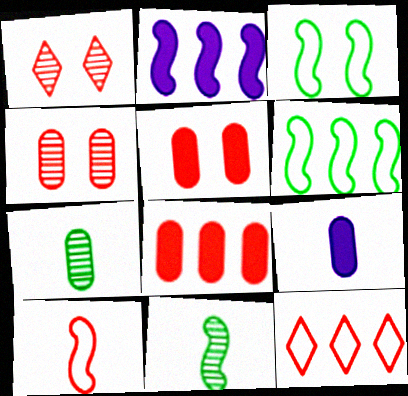[[1, 6, 9], 
[1, 8, 10]]